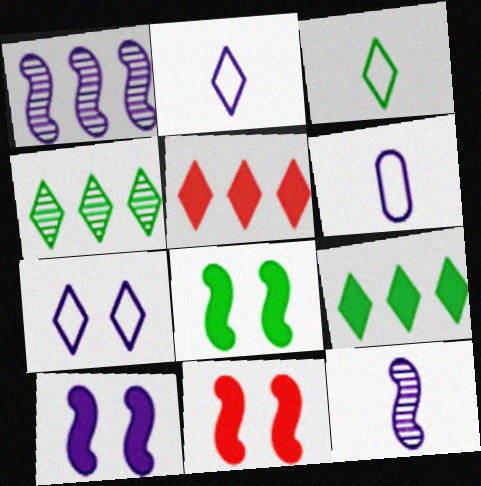[[4, 6, 11], 
[8, 10, 11]]